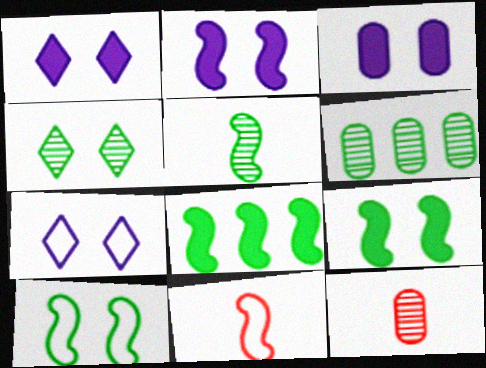[[1, 2, 3], 
[1, 6, 11], 
[4, 5, 6], 
[5, 8, 10], 
[7, 8, 12]]